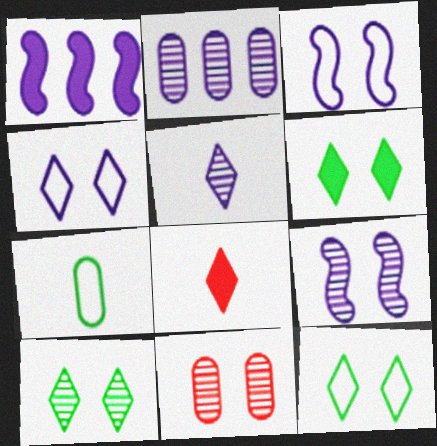[[2, 5, 9], 
[3, 6, 11], 
[6, 10, 12], 
[9, 10, 11]]